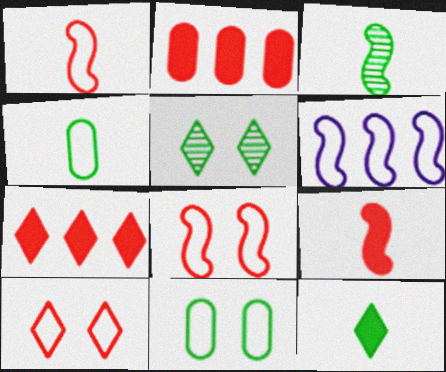[[3, 4, 12], 
[4, 6, 10]]